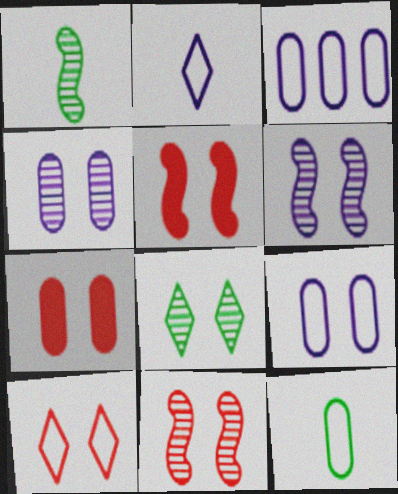[[4, 8, 11], 
[5, 8, 9], 
[7, 10, 11]]